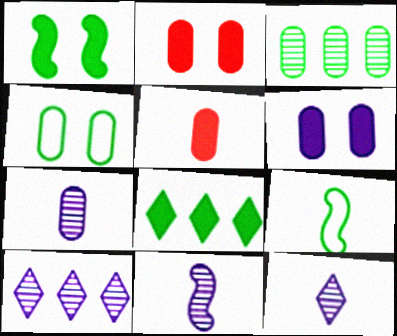[[2, 9, 10], 
[5, 9, 12], 
[7, 11, 12]]